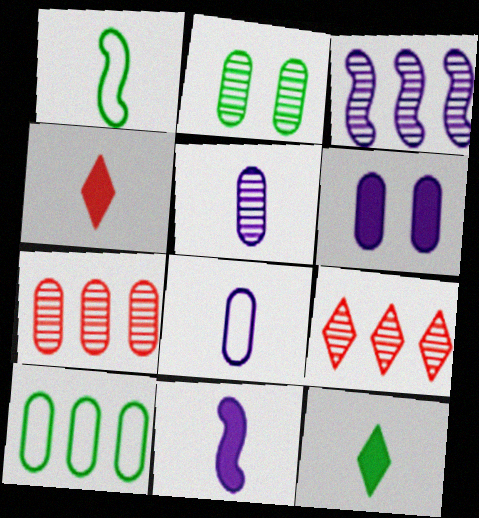[[1, 4, 5], 
[1, 6, 9], 
[2, 5, 7]]